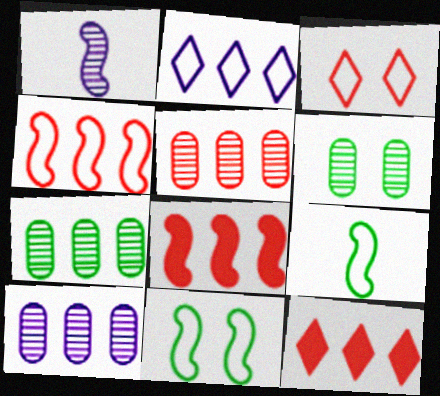[[1, 8, 11], 
[2, 7, 8], 
[4, 5, 12], 
[5, 7, 10]]